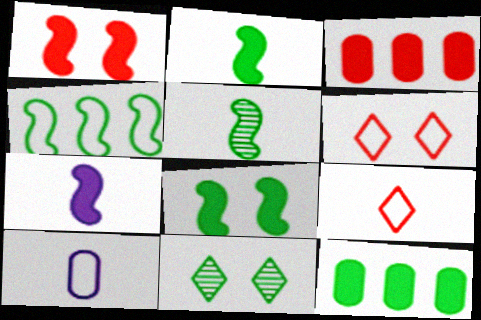[[4, 5, 8], 
[4, 6, 10]]